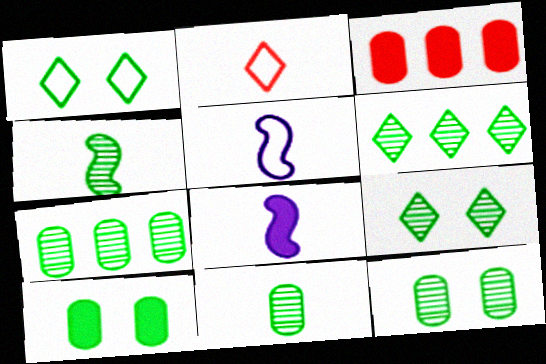[[2, 8, 11], 
[3, 5, 9], 
[4, 6, 12], 
[4, 7, 9], 
[7, 11, 12]]